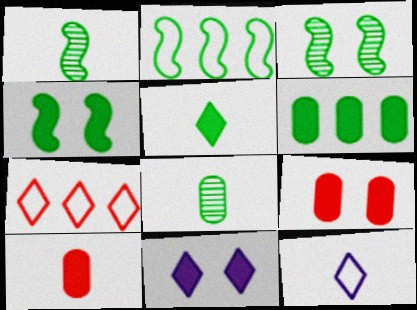[[1, 2, 4], 
[1, 10, 12], 
[4, 5, 6], 
[4, 9, 11]]